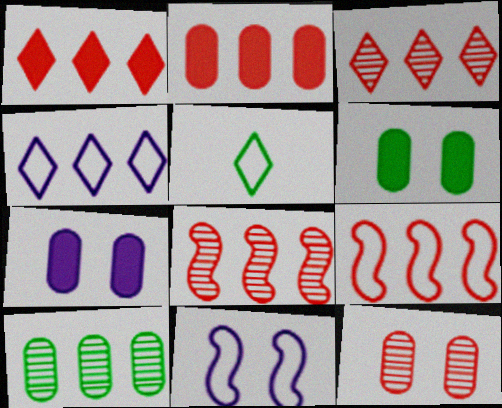[[2, 3, 9], 
[5, 7, 8]]